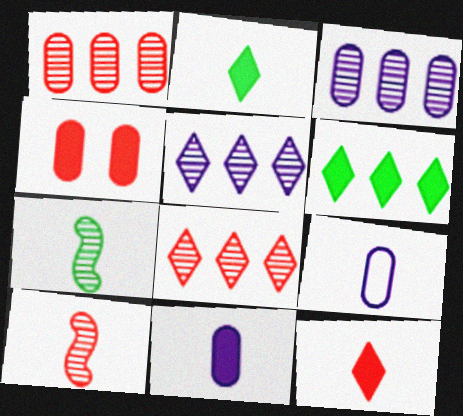[[2, 9, 10], 
[7, 9, 12]]